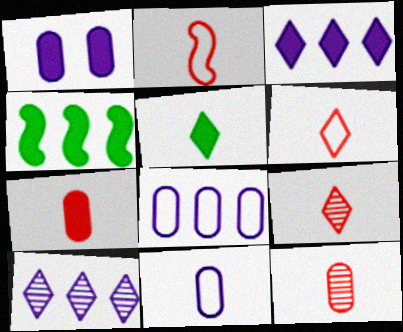[[2, 7, 9]]